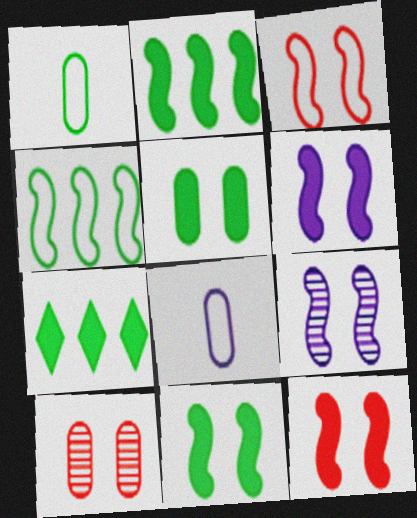[[3, 9, 11], 
[6, 11, 12]]